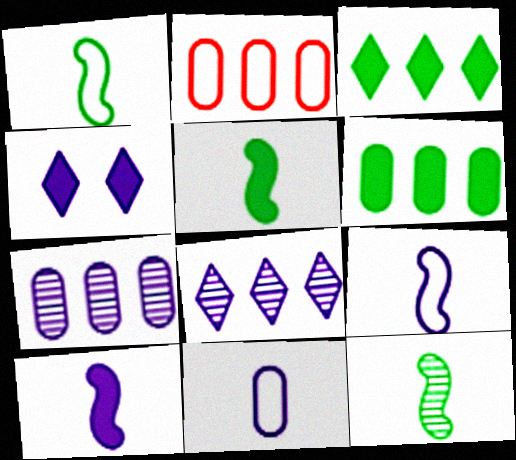[[1, 5, 12], 
[2, 4, 12], 
[2, 6, 7], 
[4, 7, 9]]